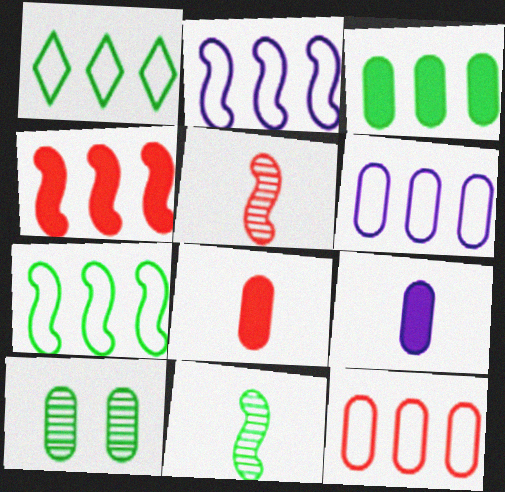[[1, 2, 12], 
[6, 8, 10], 
[9, 10, 12]]